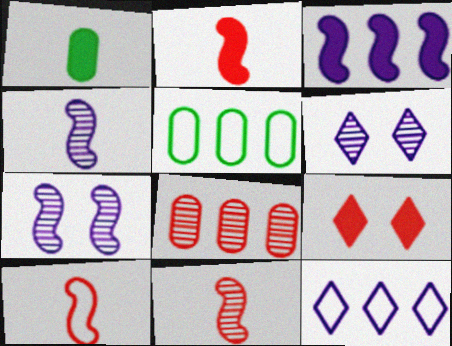[[1, 3, 9], 
[2, 5, 6], 
[2, 10, 11], 
[4, 5, 9], 
[8, 9, 10]]